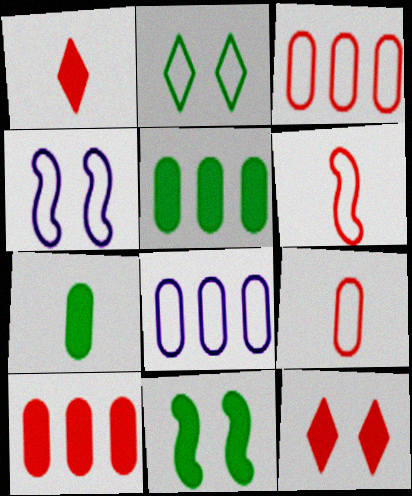[[2, 6, 8]]